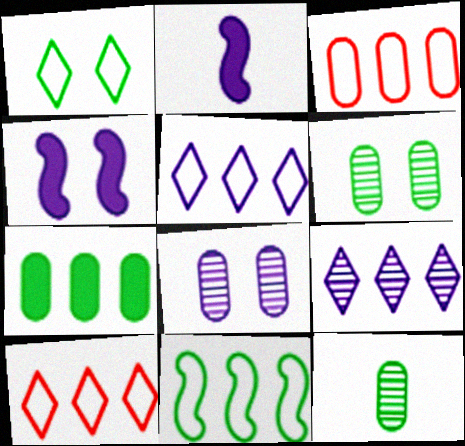[[2, 5, 8], 
[2, 6, 10], 
[3, 5, 11], 
[4, 10, 12]]